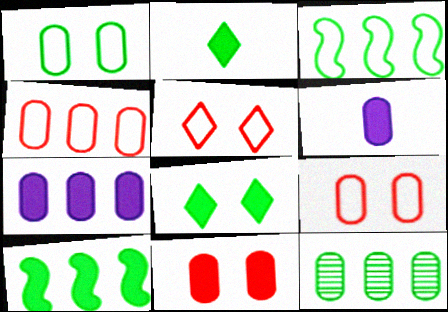[[4, 7, 12], 
[6, 9, 12]]